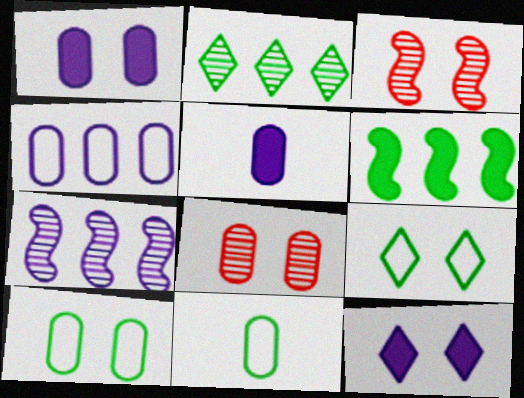[[1, 3, 9], 
[1, 8, 10], 
[3, 10, 12]]